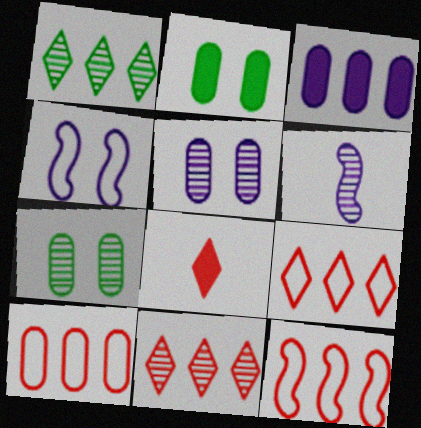[[1, 3, 12], 
[2, 6, 9], 
[6, 7, 11], 
[9, 10, 12]]